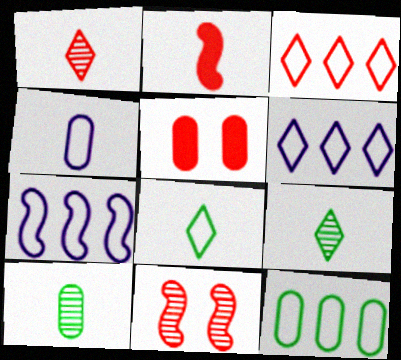[[2, 4, 9], 
[3, 7, 12], 
[5, 7, 9]]